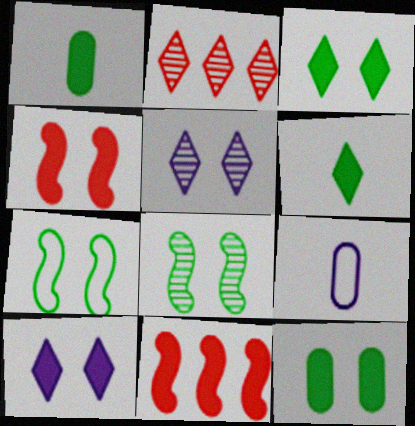[[1, 10, 11], 
[4, 10, 12]]